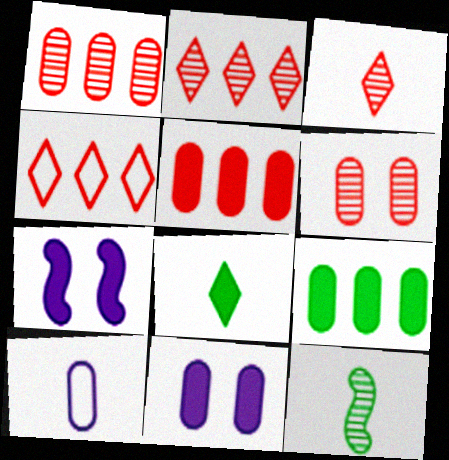[[4, 11, 12], 
[5, 7, 8], 
[6, 9, 10]]